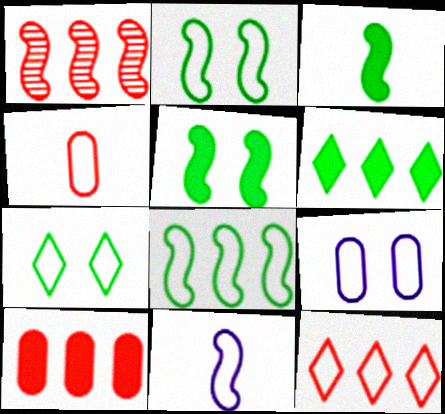[[1, 5, 11], 
[1, 10, 12]]